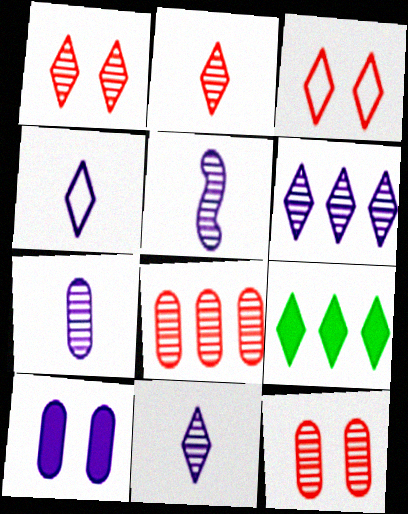[[1, 4, 9], 
[3, 9, 11], 
[5, 7, 11]]